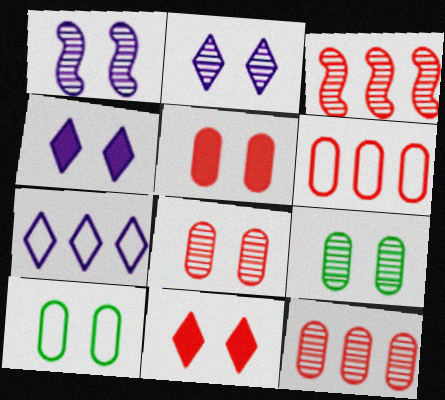[[1, 10, 11]]